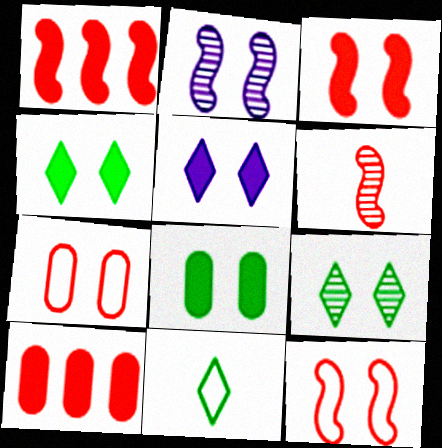[[1, 6, 12], 
[2, 4, 7], 
[2, 10, 11], 
[3, 5, 8]]